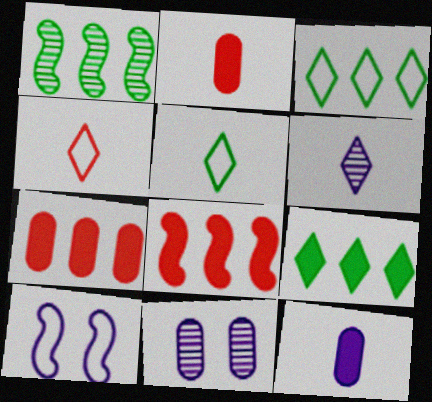[[5, 8, 11]]